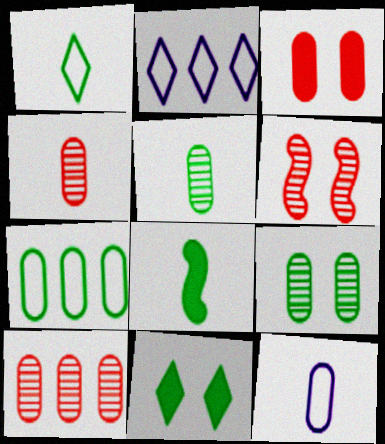[[1, 5, 8]]